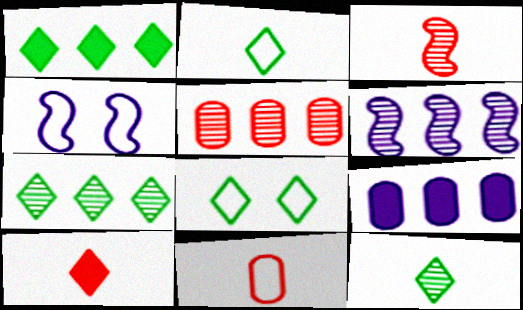[[1, 8, 12], 
[3, 8, 9], 
[3, 10, 11], 
[5, 6, 7]]